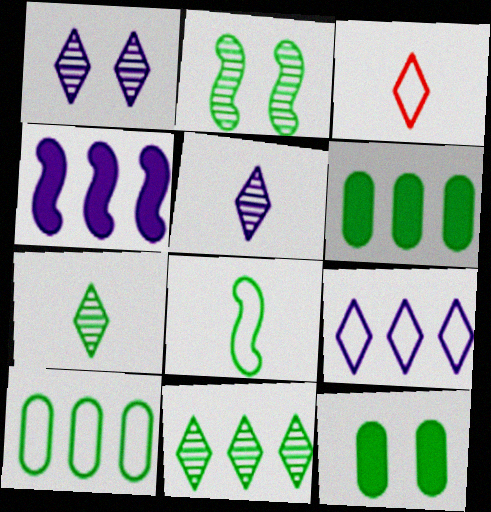[[8, 11, 12]]